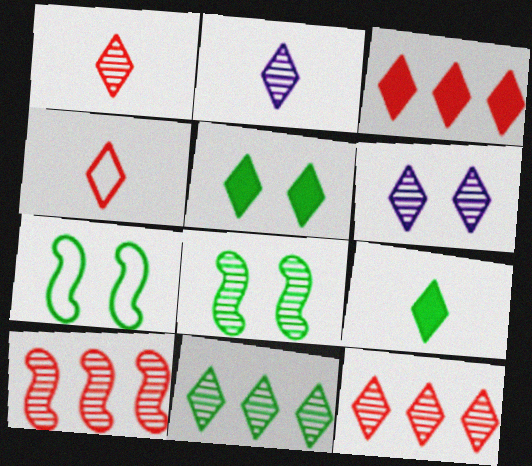[[1, 6, 11], 
[2, 4, 9]]